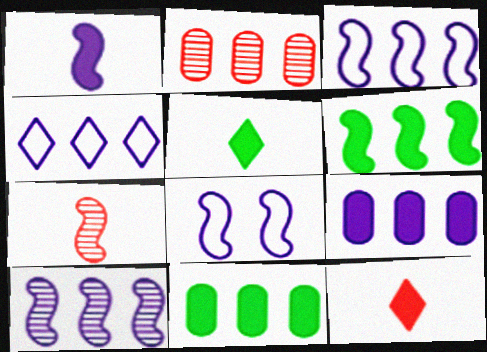[[1, 8, 10], 
[2, 4, 6], 
[2, 5, 8], 
[4, 9, 10], 
[6, 7, 8]]